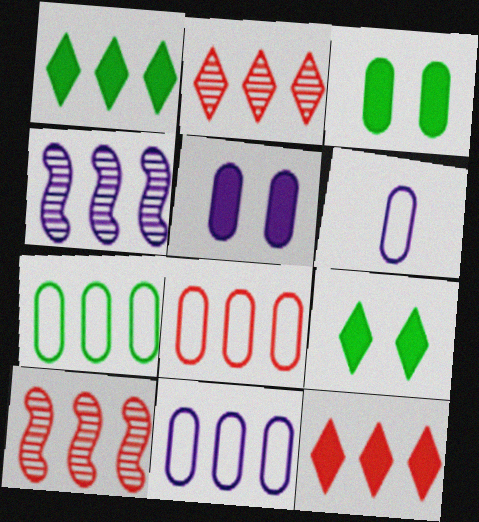[[1, 4, 8], 
[1, 10, 11], 
[4, 7, 12], 
[6, 9, 10], 
[7, 8, 11], 
[8, 10, 12]]